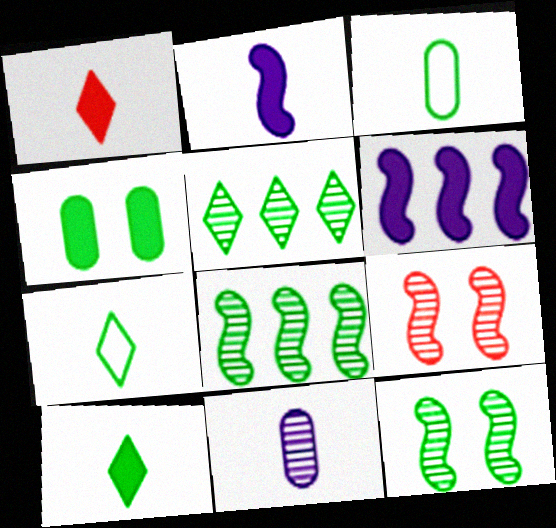[[1, 4, 6], 
[4, 7, 8], 
[5, 9, 11]]